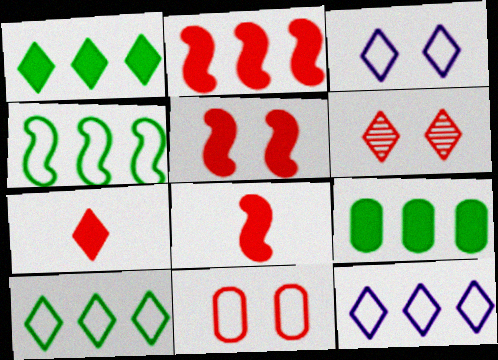[[2, 5, 8], 
[5, 6, 11]]